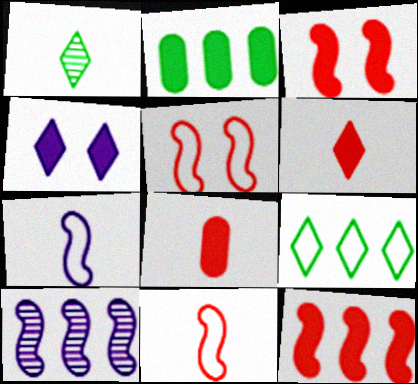[[1, 7, 8]]